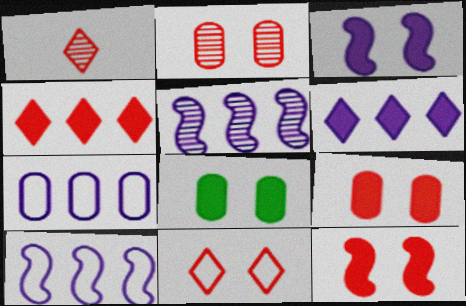[[1, 4, 11], 
[1, 8, 10], 
[2, 11, 12], 
[5, 6, 7]]